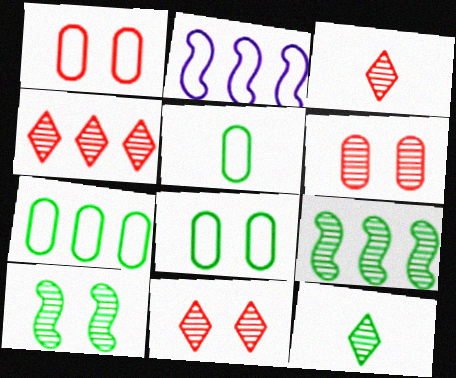[[3, 4, 11], 
[5, 7, 8]]